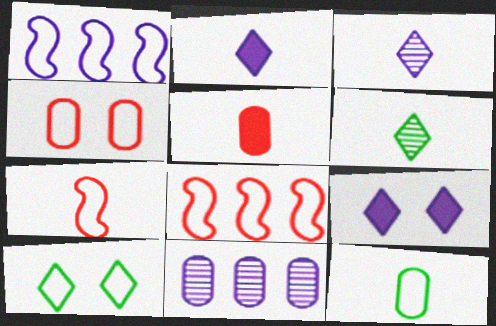[]